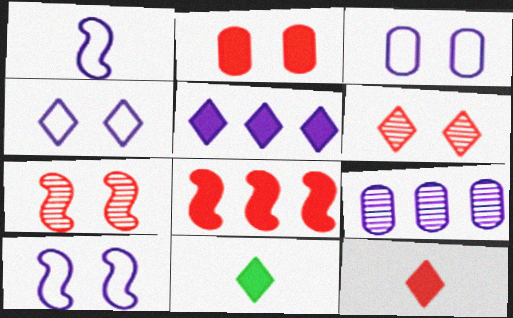[[2, 8, 12], 
[3, 4, 10]]